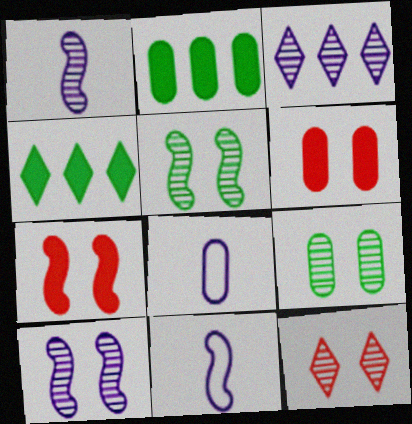[[2, 11, 12], 
[9, 10, 12]]